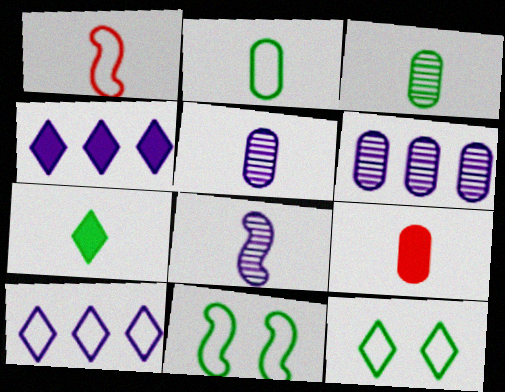[[1, 5, 7], 
[2, 5, 9]]